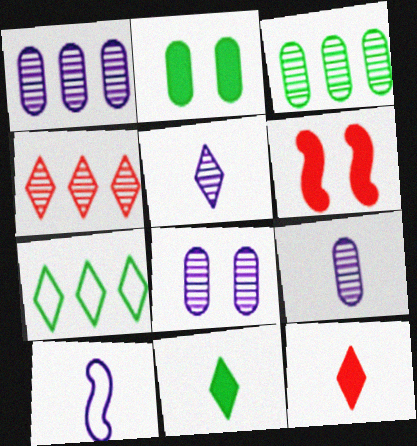[[1, 8, 9], 
[2, 4, 10], 
[6, 7, 9]]